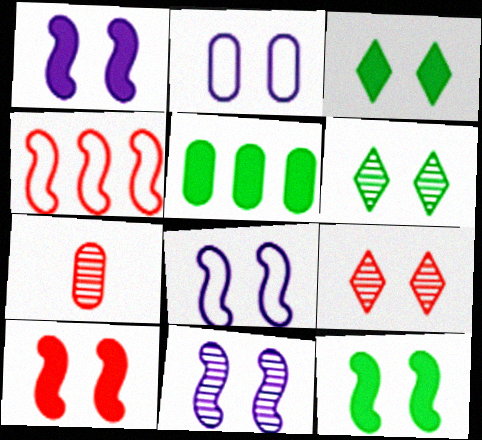[[1, 8, 11], 
[1, 10, 12], 
[2, 5, 7], 
[2, 6, 10], 
[2, 9, 12]]